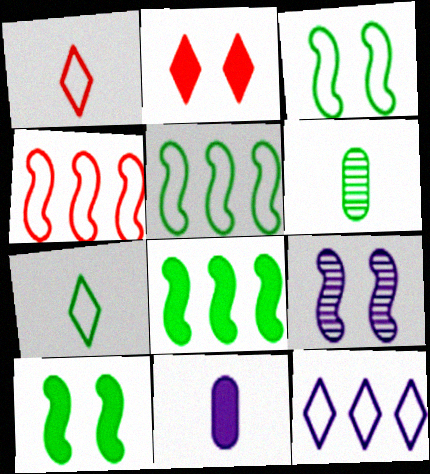[[2, 8, 11], 
[9, 11, 12]]